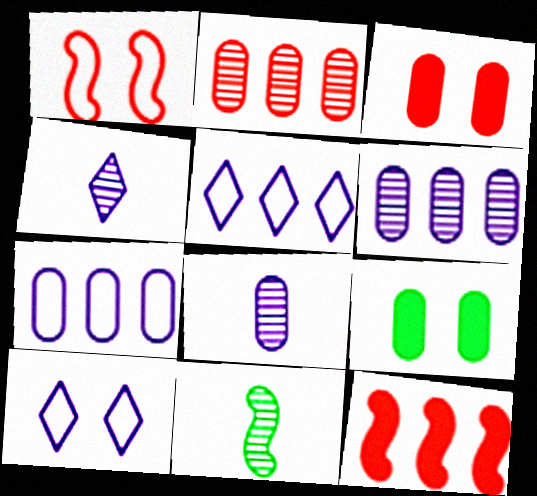[[3, 5, 11]]